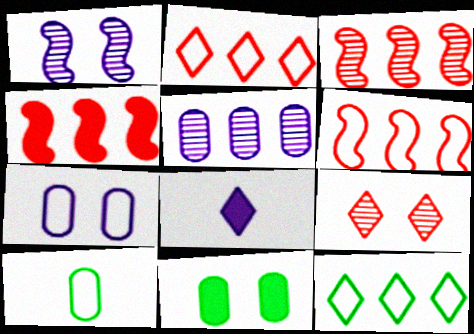[[3, 4, 6], 
[4, 5, 12], 
[4, 8, 11], 
[8, 9, 12]]